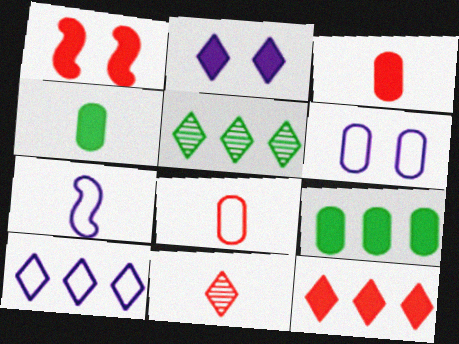[[1, 3, 12], 
[4, 7, 11], 
[5, 10, 12], 
[6, 7, 10]]